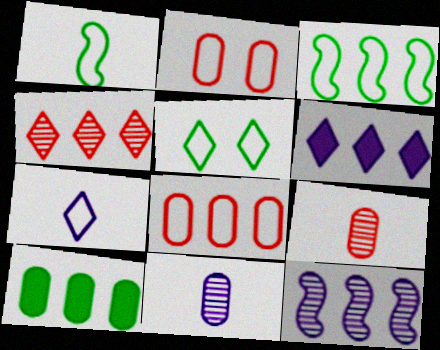[[2, 3, 7], 
[2, 10, 11]]